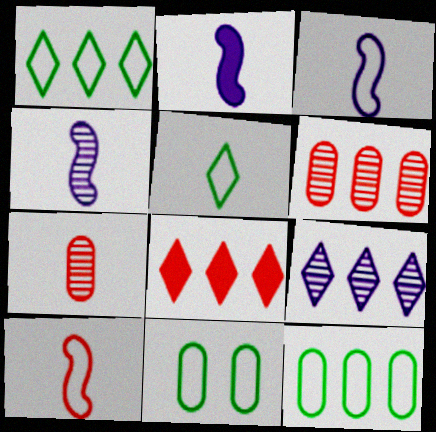[[1, 8, 9], 
[2, 3, 4], 
[2, 5, 7], 
[4, 8, 11]]